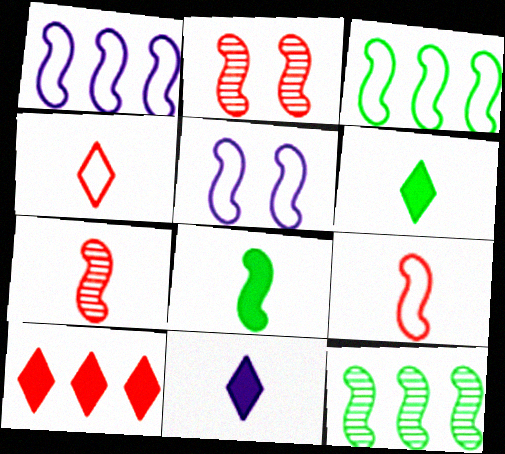[[1, 2, 8], 
[3, 5, 9]]